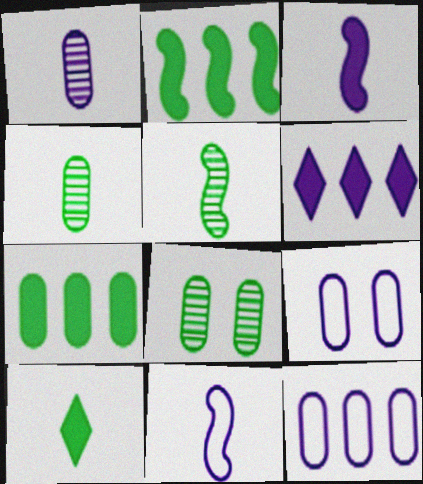[]